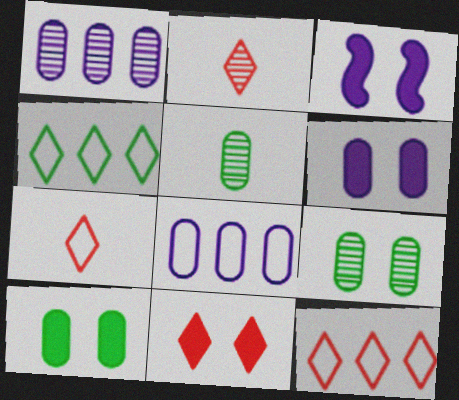[[2, 11, 12], 
[3, 5, 12], 
[3, 10, 11]]